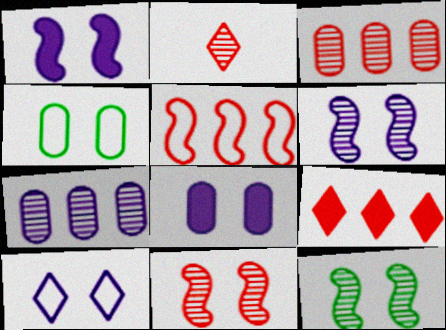[[2, 3, 11], 
[2, 7, 12], 
[3, 5, 9], 
[6, 8, 10], 
[6, 11, 12]]